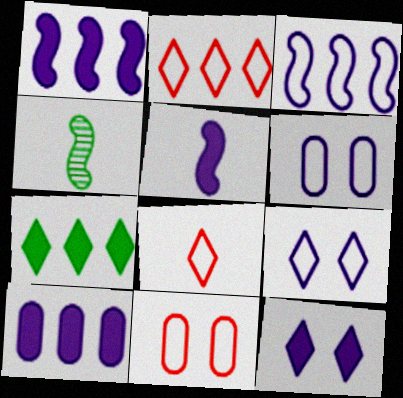[[5, 10, 12]]